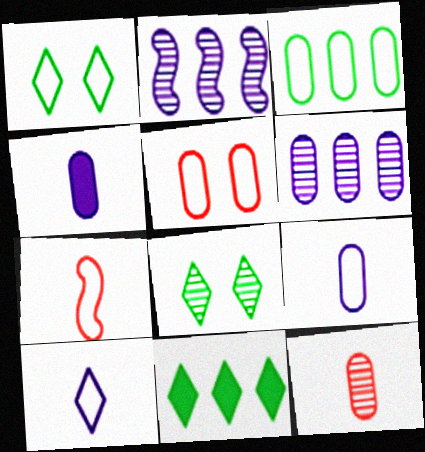[[2, 8, 12], 
[3, 5, 9]]